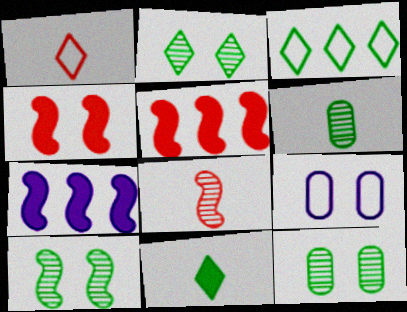[[1, 7, 12], 
[2, 3, 11], 
[2, 4, 9], 
[2, 10, 12]]